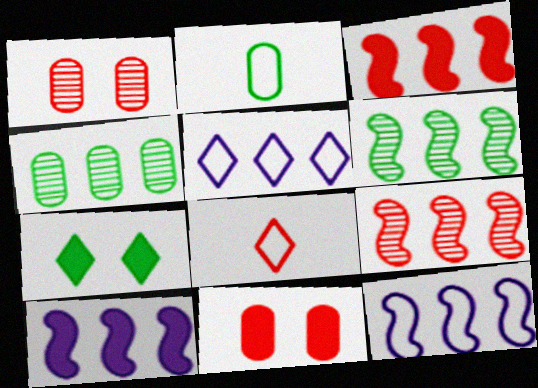[[1, 3, 8], 
[2, 6, 7], 
[3, 4, 5], 
[3, 6, 12], 
[8, 9, 11]]